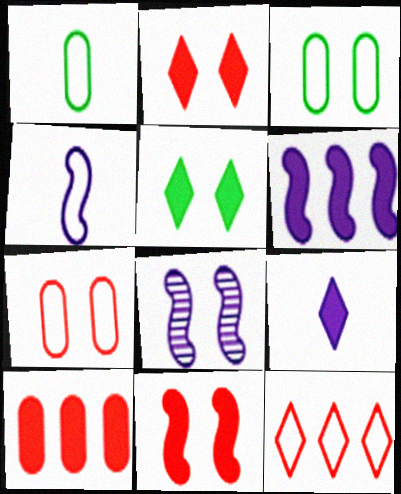[[2, 3, 8], 
[3, 4, 12], 
[4, 6, 8], 
[5, 7, 8]]